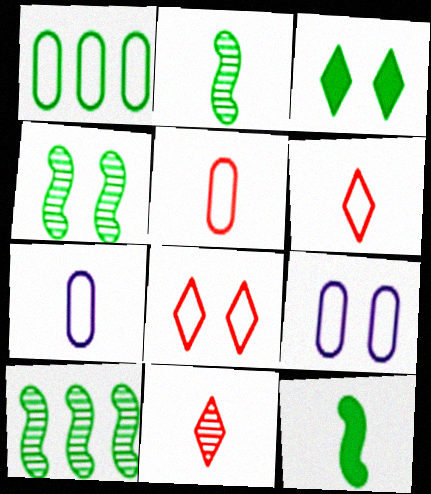[[1, 2, 3], 
[1, 5, 9], 
[2, 4, 10], 
[7, 11, 12]]